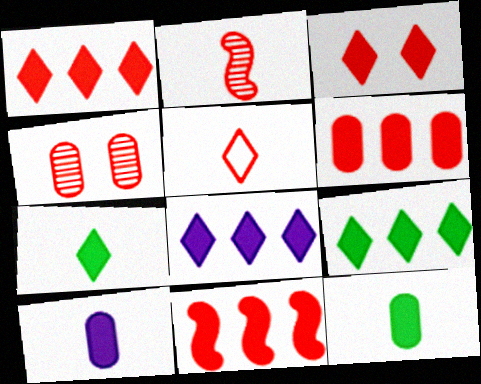[[1, 6, 11], 
[1, 8, 9], 
[3, 7, 8], 
[4, 5, 11]]